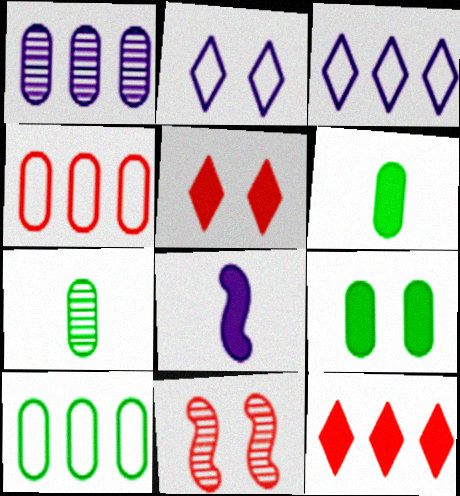[[1, 2, 8], 
[2, 9, 11], 
[3, 6, 11], 
[7, 9, 10], 
[8, 9, 12]]